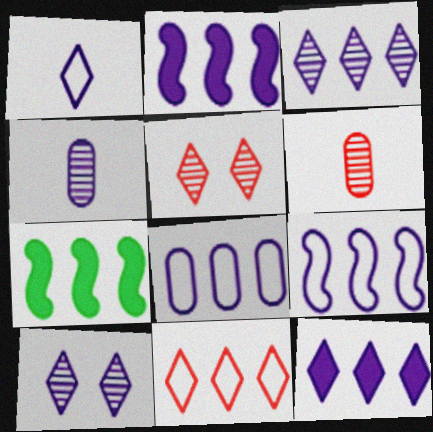[[1, 10, 12], 
[2, 3, 8]]